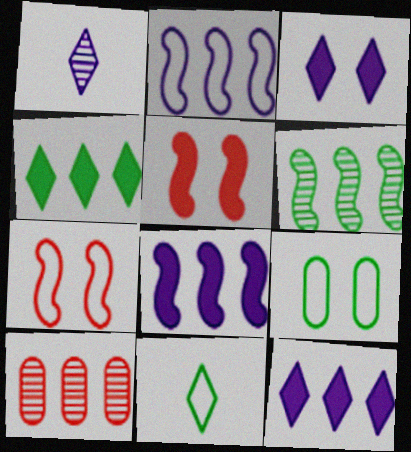[[2, 4, 10]]